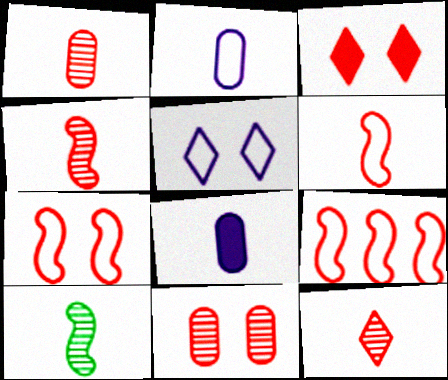[[1, 3, 9], 
[1, 4, 12], 
[3, 7, 11], 
[6, 7, 9]]